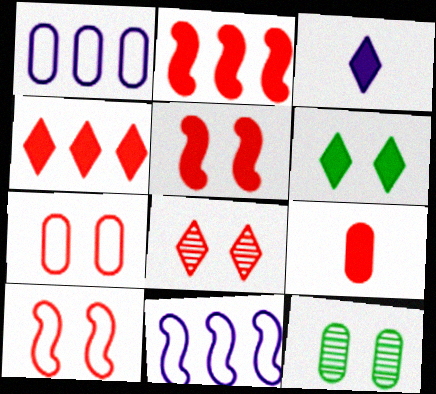[[1, 9, 12], 
[3, 4, 6], 
[4, 5, 9], 
[5, 7, 8]]